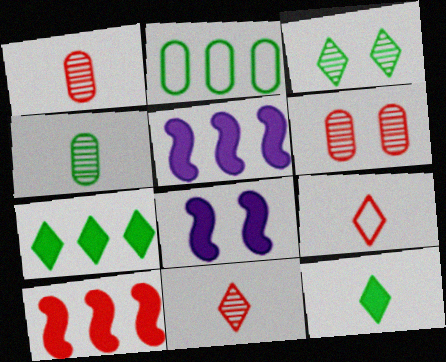[[2, 8, 11], 
[6, 9, 10]]